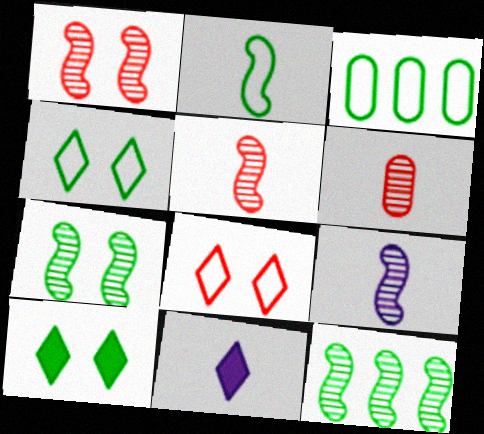[[1, 3, 11], 
[1, 9, 12], 
[2, 3, 4], 
[2, 6, 11]]